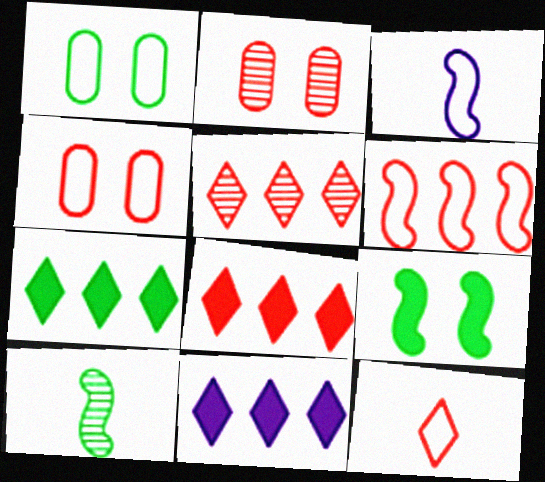[[1, 7, 10], 
[2, 3, 7], 
[4, 6, 12], 
[4, 10, 11], 
[7, 8, 11]]